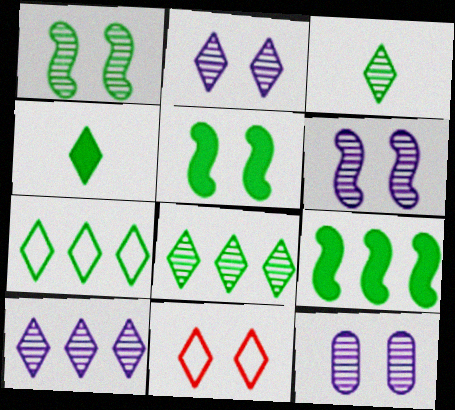[[2, 6, 12], 
[4, 10, 11], 
[5, 11, 12]]